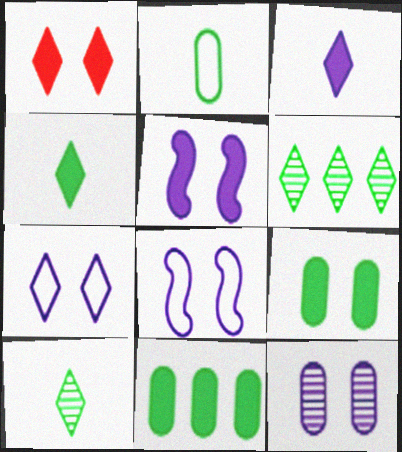[[1, 5, 9], 
[5, 7, 12]]